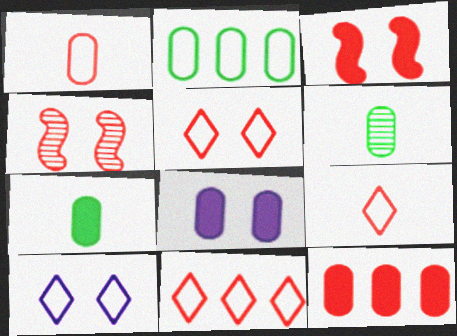[[4, 9, 12], 
[5, 9, 11], 
[7, 8, 12]]